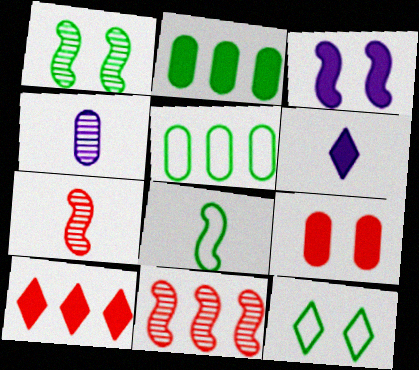[[3, 8, 11], 
[4, 5, 9], 
[5, 8, 12]]